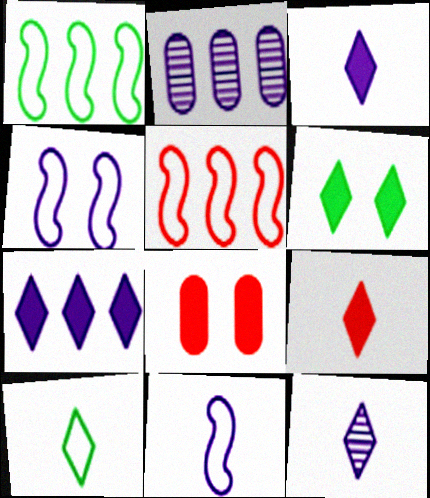[[1, 8, 12], 
[2, 3, 4], 
[6, 7, 9], 
[9, 10, 12]]